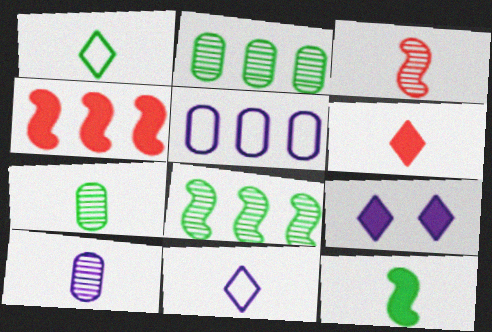[[1, 7, 12]]